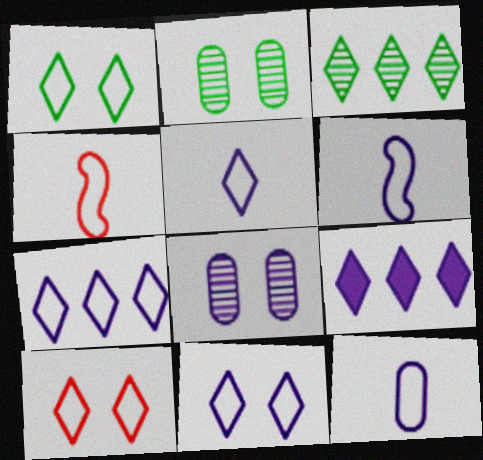[[1, 10, 11], 
[2, 4, 9], 
[5, 6, 12], 
[5, 7, 11], 
[6, 8, 9]]